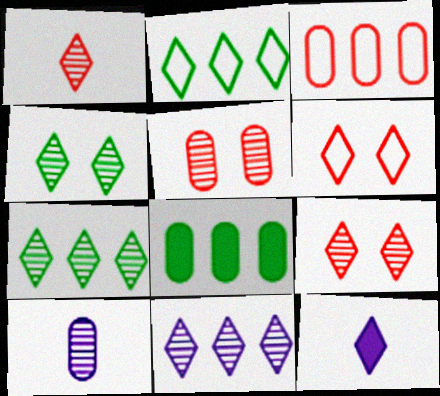[[1, 4, 11], 
[2, 9, 12], 
[6, 7, 12]]